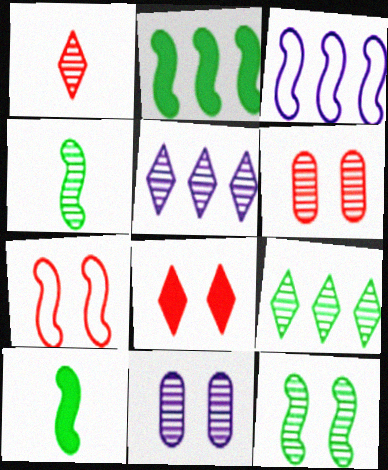[[4, 5, 6], 
[6, 7, 8]]